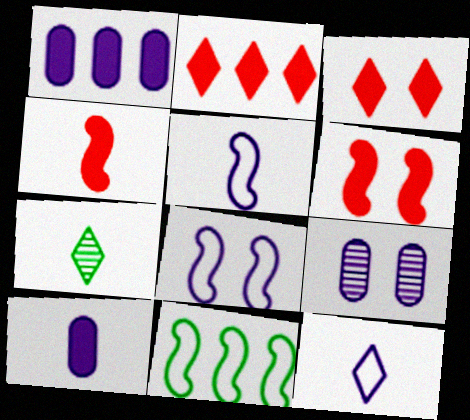[]